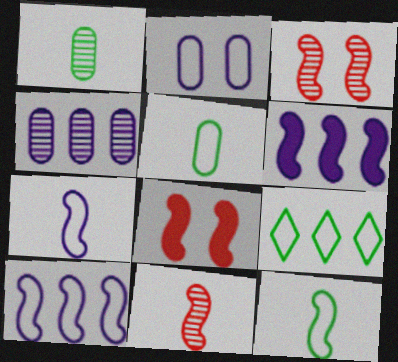[[3, 6, 12]]